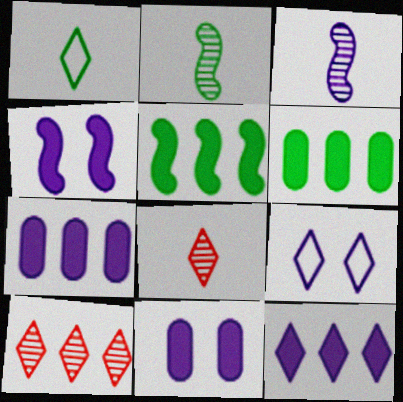[[3, 7, 9]]